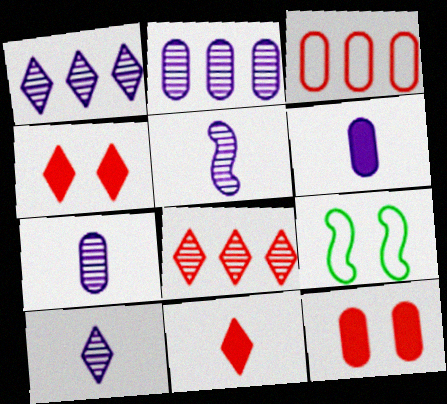[[2, 9, 11], 
[5, 7, 10], 
[6, 8, 9]]